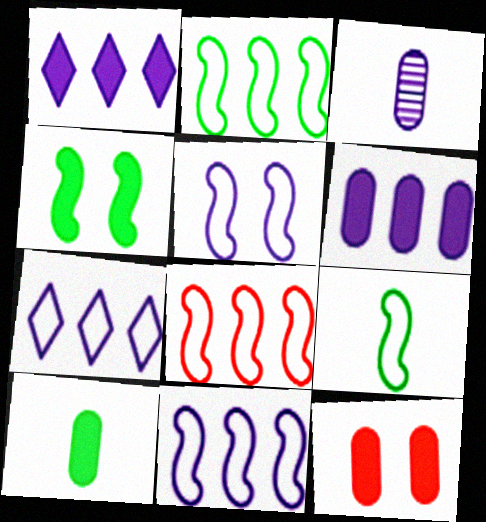[[1, 3, 5], 
[2, 8, 11], 
[5, 8, 9], 
[6, 10, 12]]